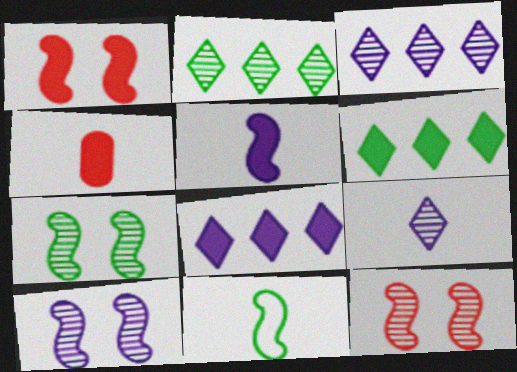[[4, 9, 11], 
[7, 10, 12]]